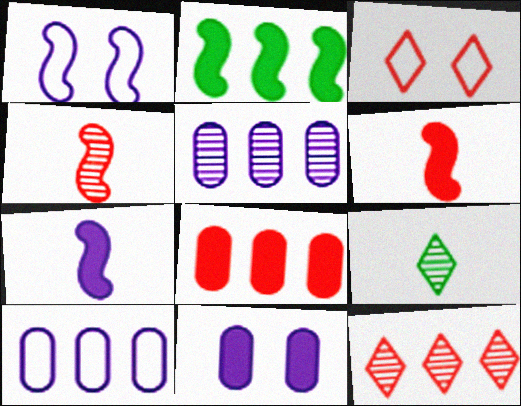[[1, 2, 4], 
[1, 8, 9], 
[2, 10, 12], 
[3, 4, 8]]